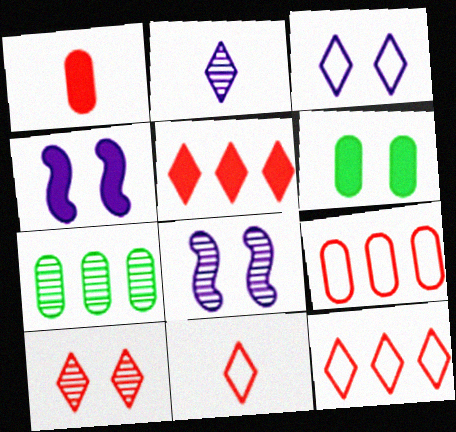[[4, 7, 11], 
[5, 10, 11]]